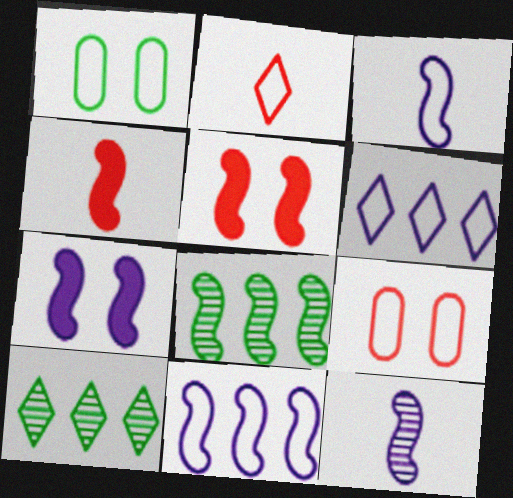[[1, 2, 11], 
[3, 5, 8], 
[7, 11, 12]]